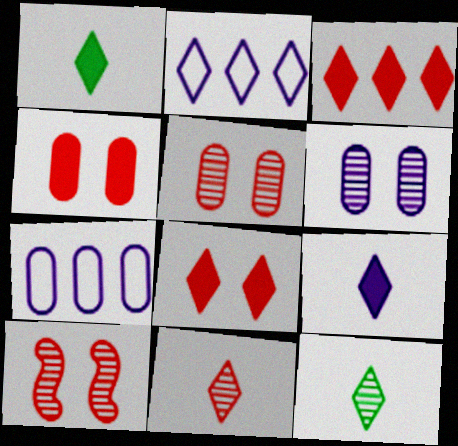[[1, 7, 10], 
[2, 8, 12]]